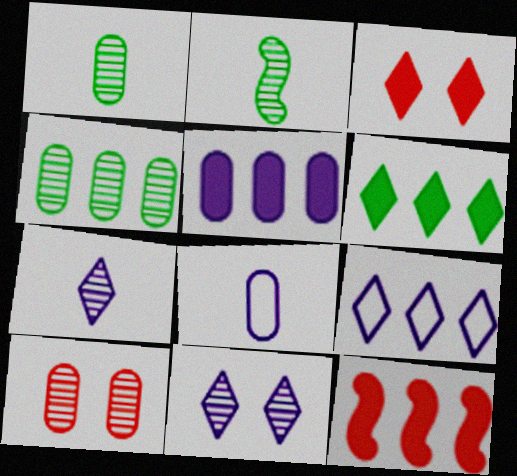[[4, 9, 12], 
[5, 6, 12]]